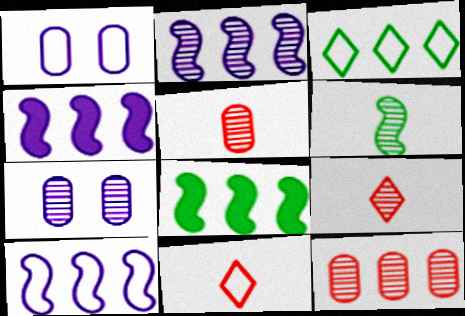[[1, 8, 9], 
[2, 4, 10], 
[3, 4, 12], 
[7, 8, 11]]